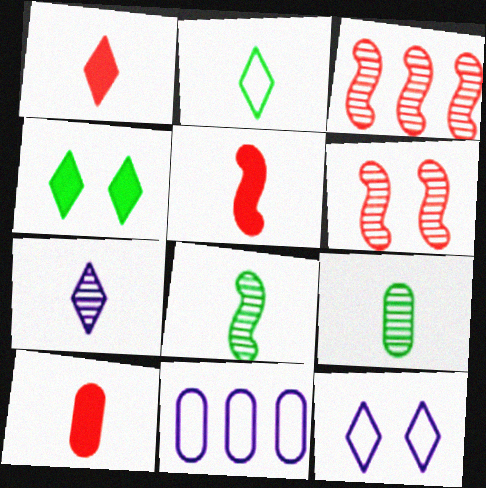[[1, 2, 7], 
[1, 5, 10]]